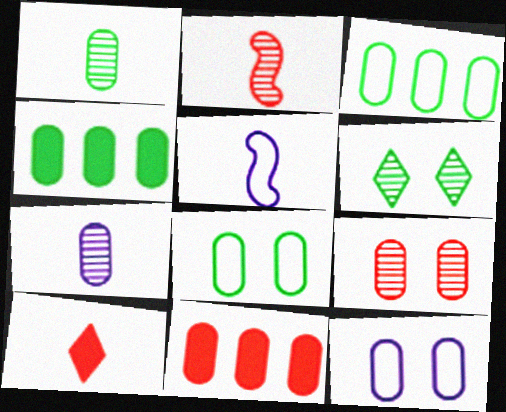[[1, 4, 8], 
[1, 5, 10], 
[1, 11, 12], 
[5, 6, 11], 
[7, 8, 11]]